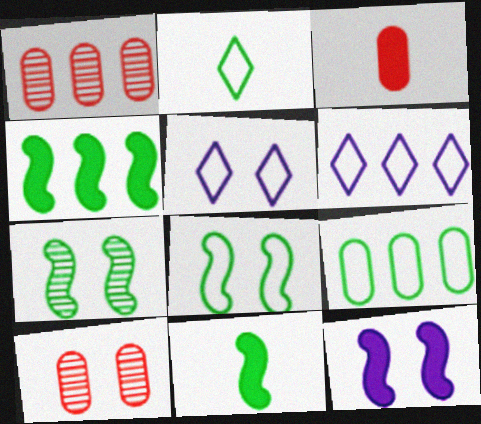[[1, 2, 12], 
[1, 4, 6], 
[1, 5, 11], 
[2, 8, 9], 
[3, 6, 7], 
[6, 10, 11]]